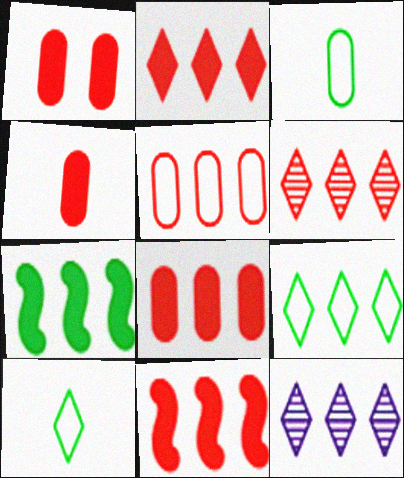[[1, 4, 8], 
[2, 8, 11], 
[2, 9, 12], 
[5, 6, 11], 
[5, 7, 12]]